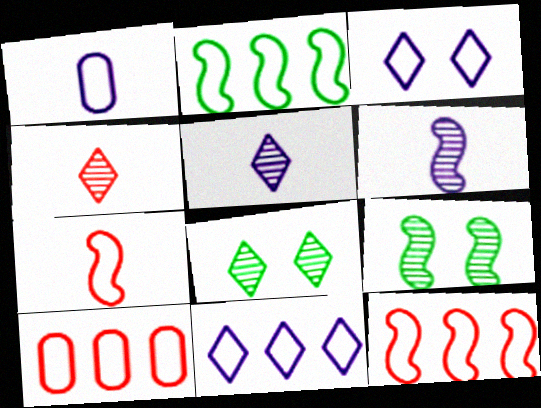[[2, 10, 11]]